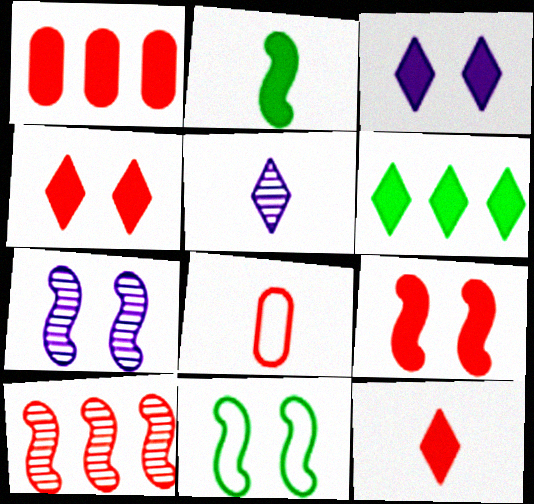[[1, 2, 3], 
[1, 5, 11], 
[1, 9, 12], 
[2, 5, 8], 
[3, 6, 12], 
[4, 8, 10], 
[6, 7, 8], 
[7, 9, 11]]